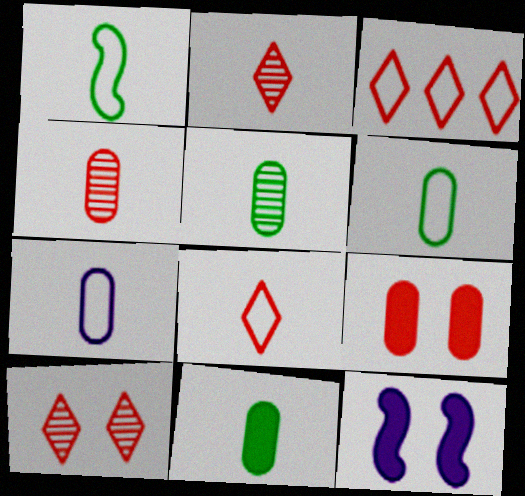[[1, 7, 8], 
[3, 5, 12], 
[4, 7, 11], 
[5, 6, 11]]